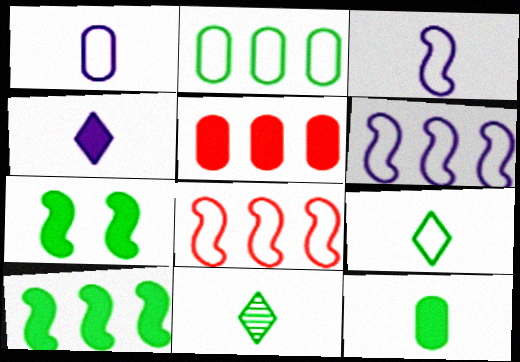[[2, 7, 11], 
[4, 5, 7]]